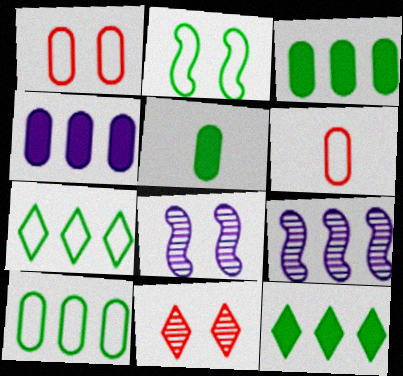[[6, 8, 12]]